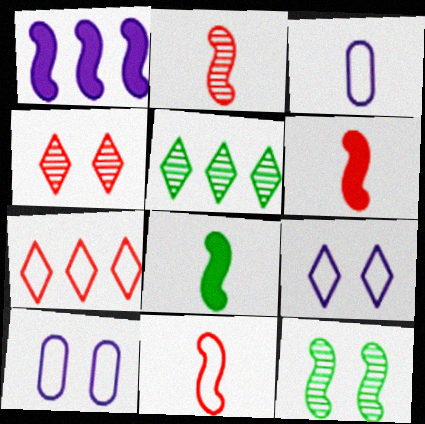[[1, 11, 12], 
[2, 6, 11], 
[5, 6, 10]]